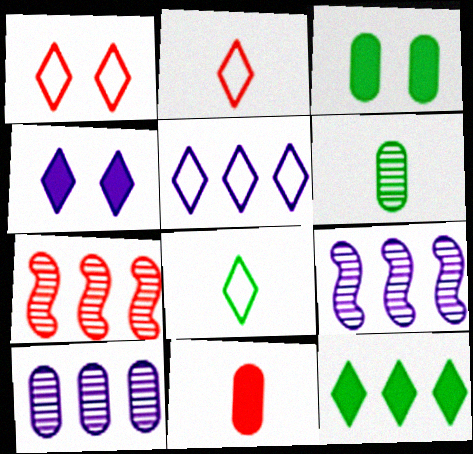[[1, 5, 8], 
[1, 7, 11], 
[2, 3, 9]]